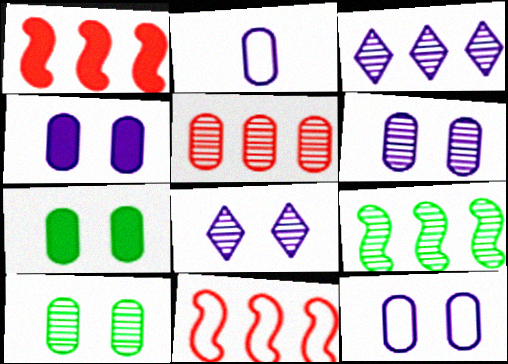[[2, 5, 7], 
[3, 5, 9], 
[4, 6, 12]]